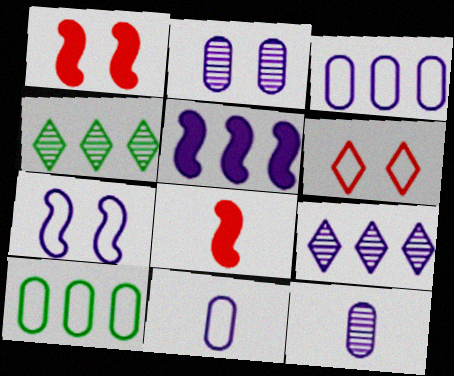[[1, 4, 11], 
[3, 5, 9]]